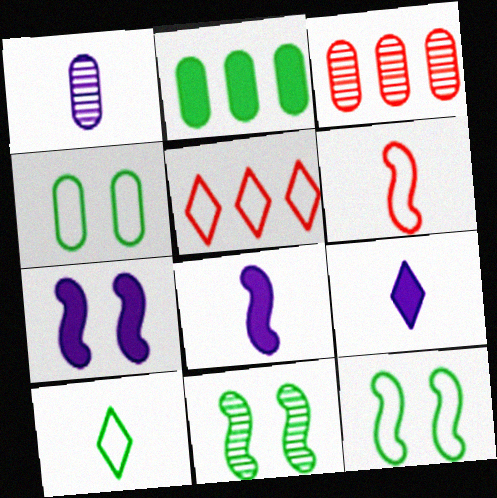[[2, 10, 11], 
[3, 7, 10], 
[3, 9, 12]]